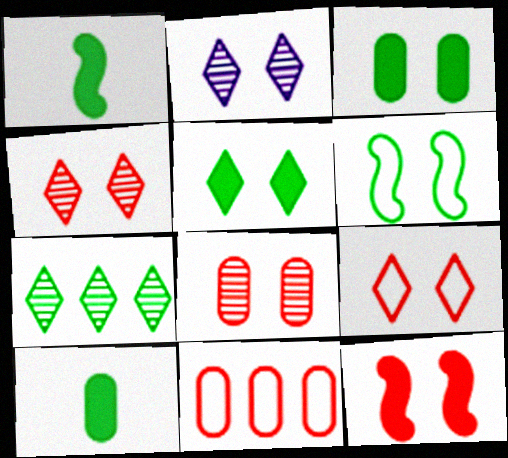[[1, 2, 11], 
[2, 5, 9], 
[6, 7, 10], 
[8, 9, 12]]